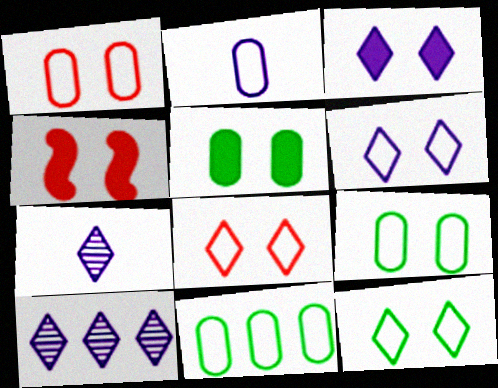[[1, 2, 11], 
[3, 4, 5], 
[4, 7, 11], 
[6, 8, 12]]